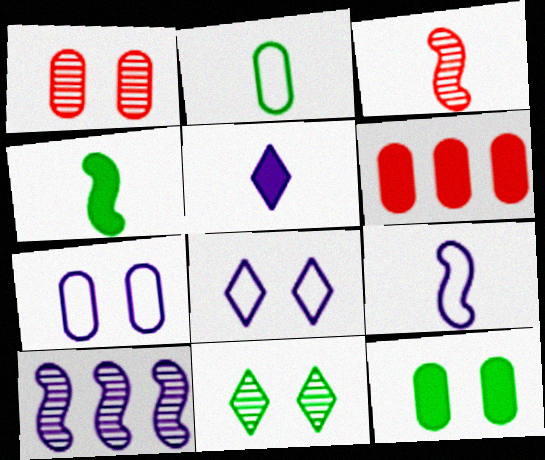[[1, 7, 12], 
[2, 3, 5], 
[3, 4, 9], 
[5, 7, 10], 
[6, 9, 11]]